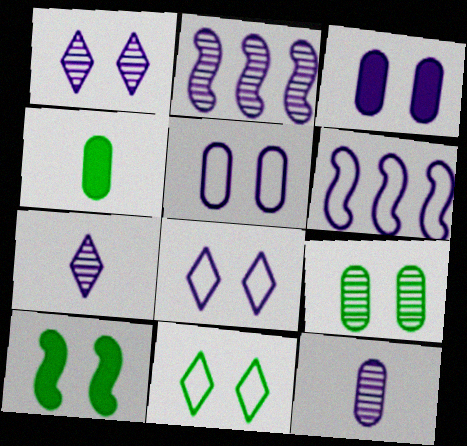[[1, 2, 12], 
[3, 6, 7], 
[9, 10, 11]]